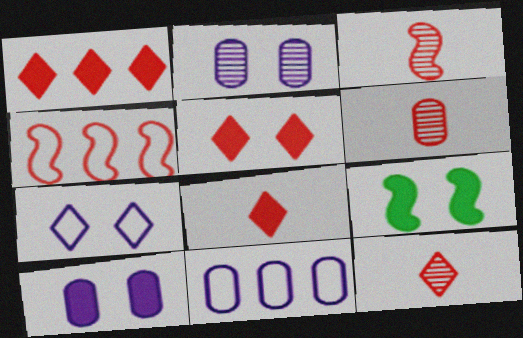[[1, 5, 8], 
[3, 6, 12], 
[4, 5, 6], 
[5, 9, 10], 
[9, 11, 12]]